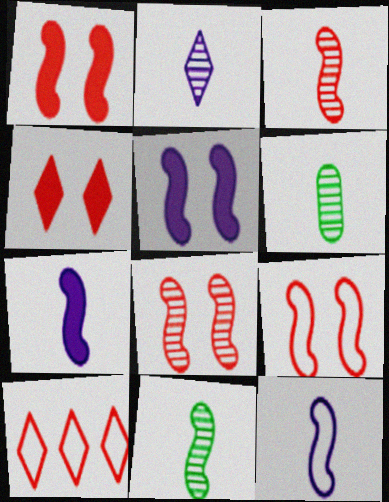[[1, 8, 9], 
[2, 3, 6], 
[5, 6, 10]]